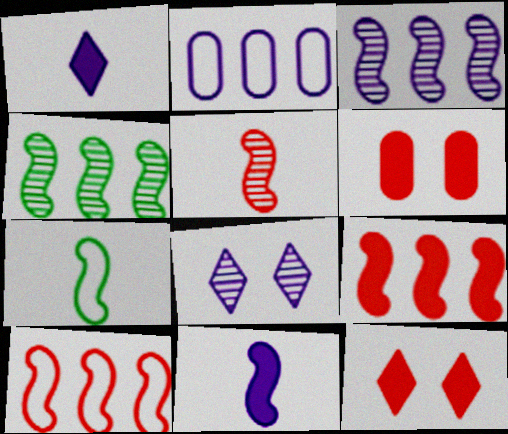[[2, 8, 11], 
[5, 7, 11]]